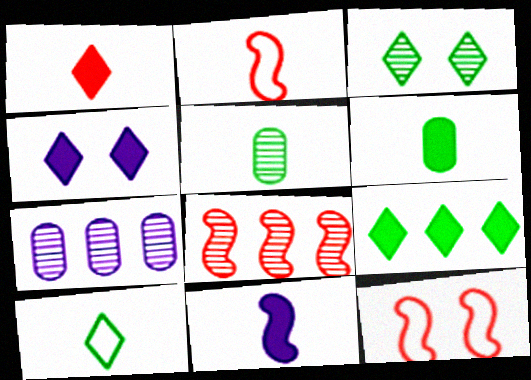[[1, 4, 9], 
[1, 6, 11], 
[3, 9, 10]]